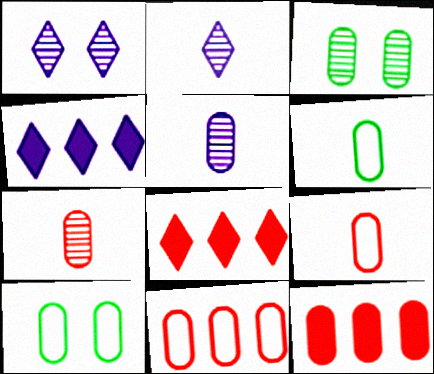[[5, 10, 12]]